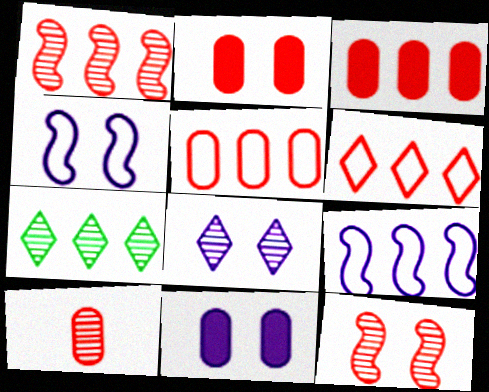[[1, 3, 6], 
[2, 5, 10], 
[3, 7, 9], 
[4, 8, 11]]